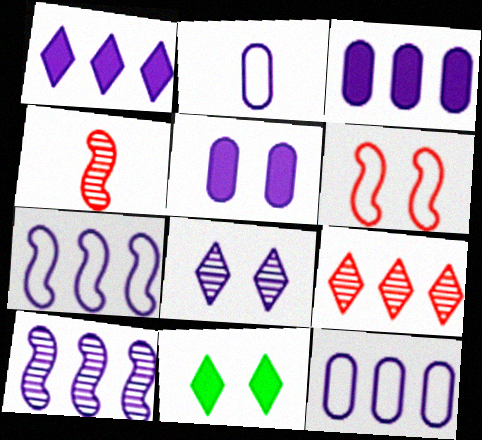[[1, 10, 12], 
[4, 11, 12]]